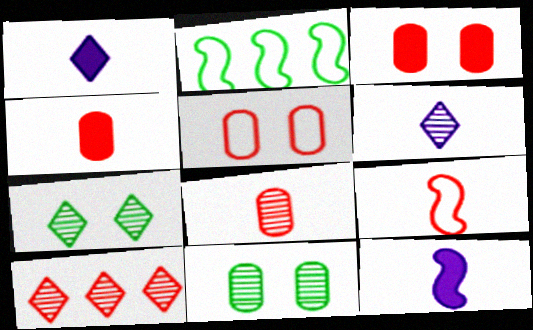[[2, 3, 6], 
[3, 9, 10], 
[6, 7, 10]]